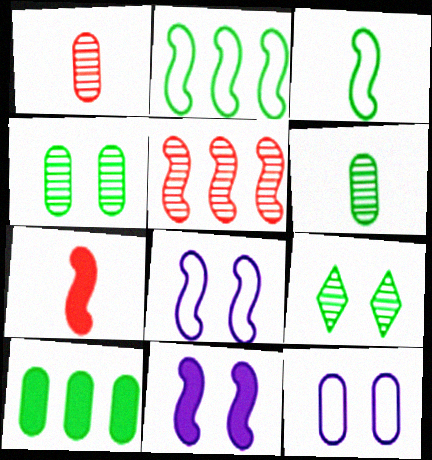[[1, 10, 12], 
[3, 5, 11], 
[3, 9, 10]]